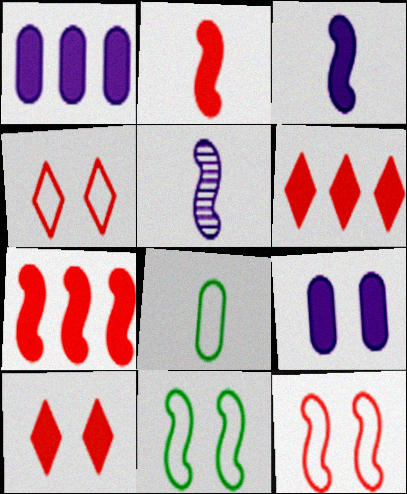[[5, 7, 11]]